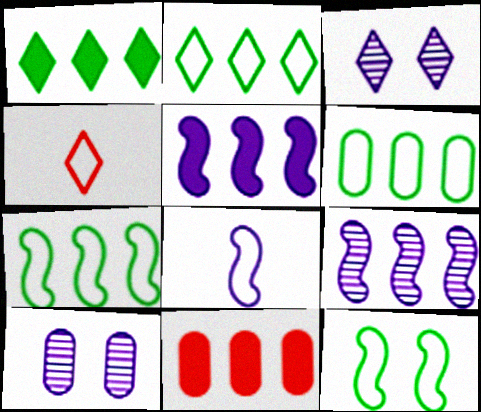[[1, 3, 4], 
[1, 5, 11], 
[2, 6, 7], 
[2, 9, 11]]